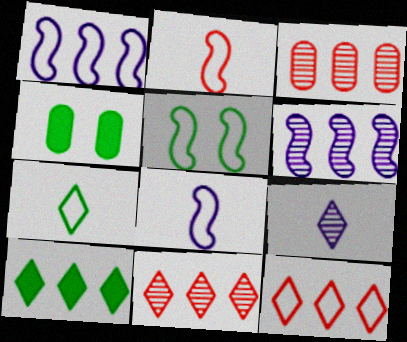[[1, 2, 5], 
[1, 3, 10], 
[4, 8, 11]]